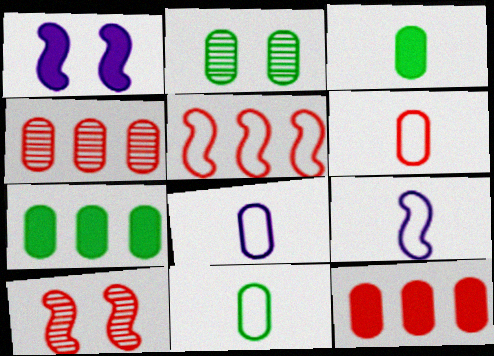[[2, 7, 11], 
[2, 8, 12], 
[6, 8, 11]]